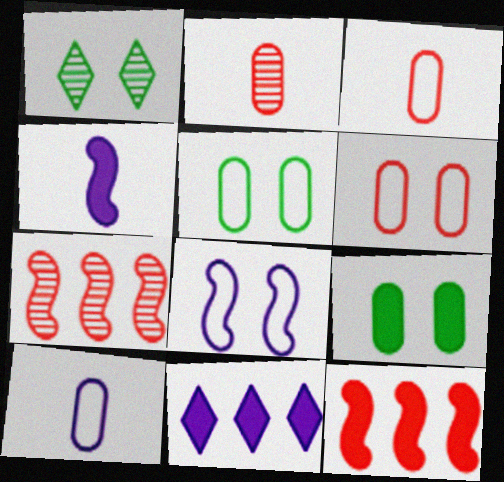[[1, 10, 12]]